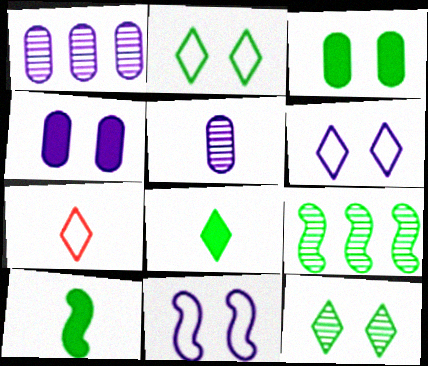[[4, 7, 9], 
[5, 7, 10]]